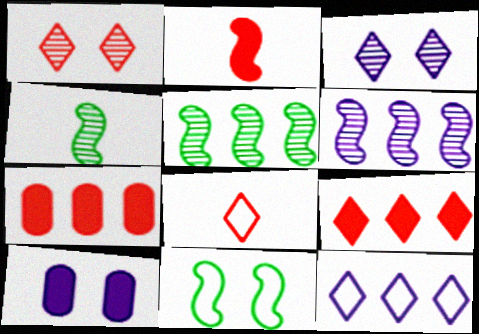[[1, 8, 9], 
[1, 10, 11], 
[2, 6, 11], 
[5, 7, 12], 
[5, 8, 10]]